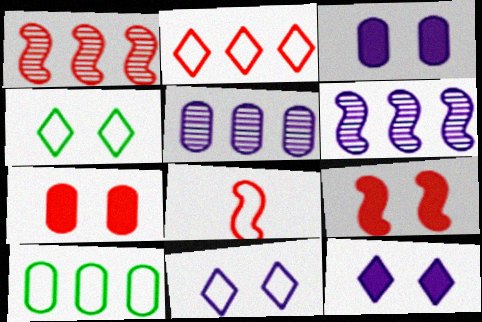[[1, 8, 9], 
[8, 10, 11]]